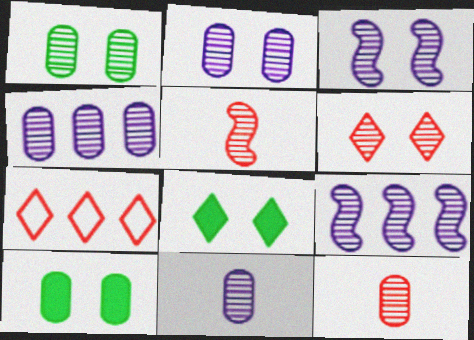[[1, 3, 6], 
[1, 4, 12], 
[2, 4, 11]]